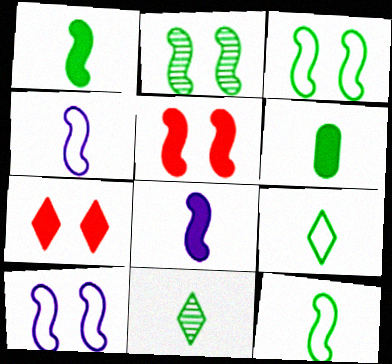[[2, 5, 10], 
[6, 11, 12]]